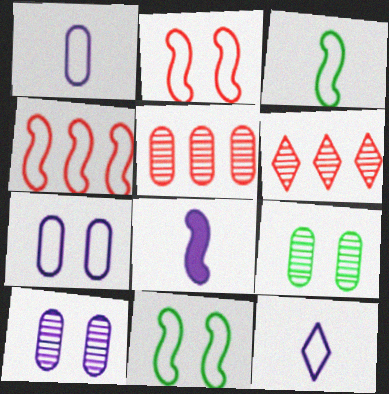[]